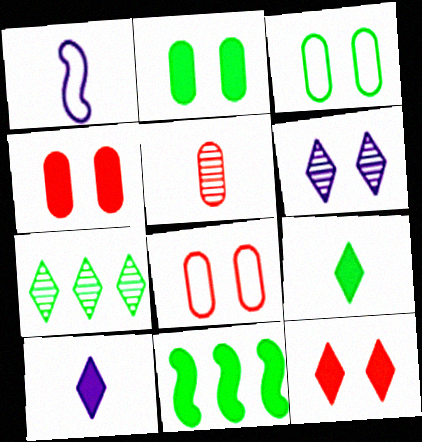[[1, 4, 7], 
[1, 5, 9], 
[2, 9, 11], 
[4, 10, 11]]